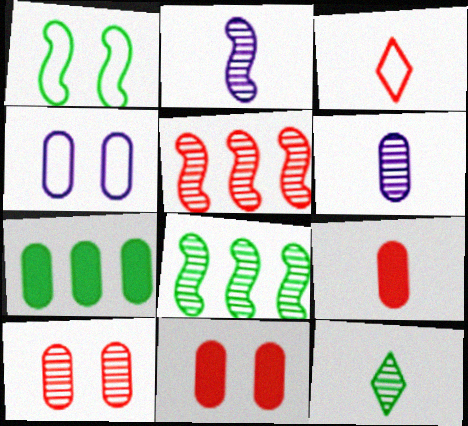[[1, 7, 12], 
[3, 5, 11]]